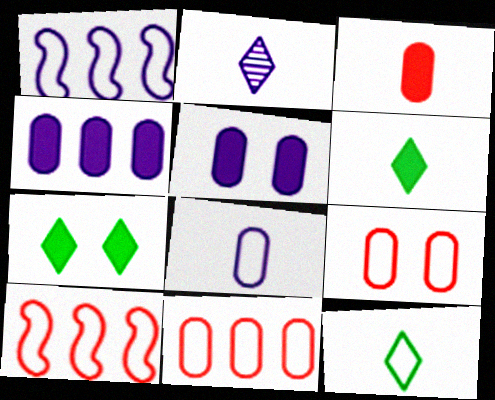[[1, 2, 5], 
[1, 9, 12]]